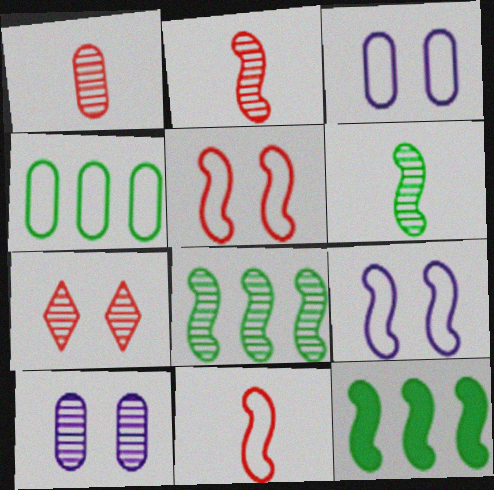[[2, 9, 12]]